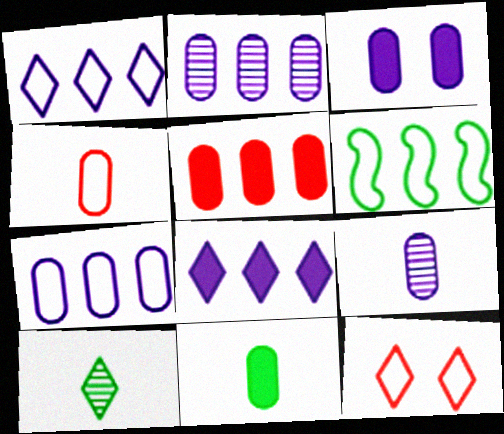[[3, 5, 11], 
[3, 7, 9], 
[4, 9, 11], 
[8, 10, 12]]